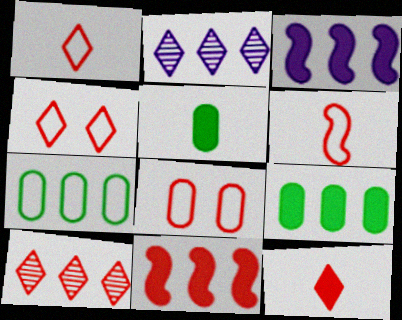[[2, 7, 11], 
[3, 7, 10], 
[4, 10, 12]]